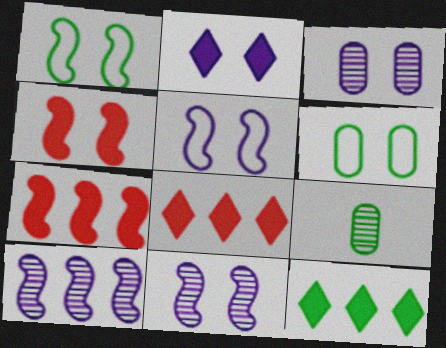[[1, 4, 11], 
[1, 9, 12], 
[2, 3, 5], 
[5, 8, 9]]